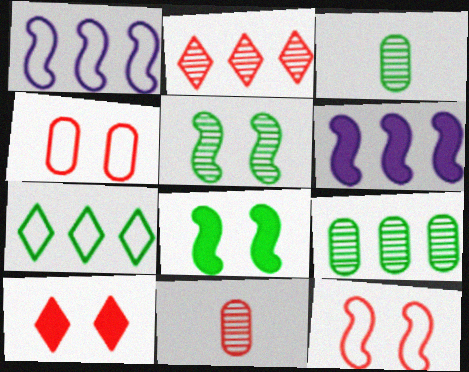[[1, 3, 10], 
[3, 7, 8]]